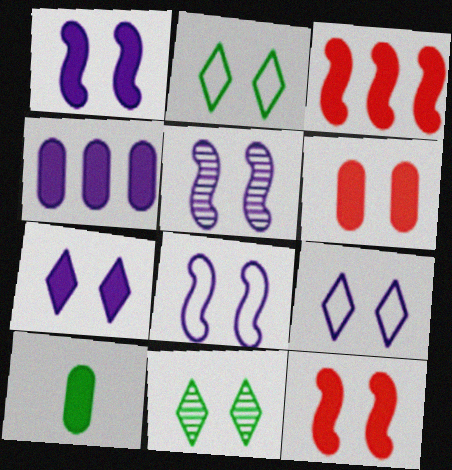[[1, 5, 8], 
[2, 5, 6], 
[3, 7, 10], 
[4, 6, 10], 
[6, 8, 11]]